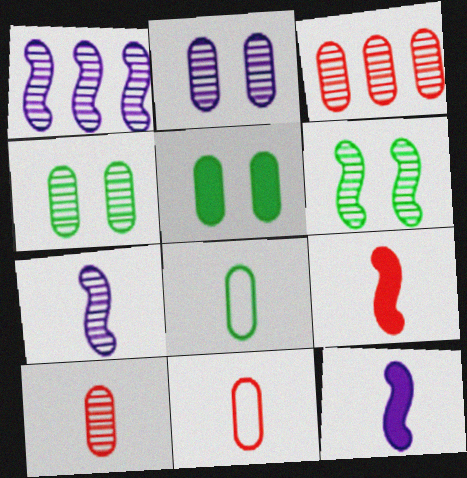[]